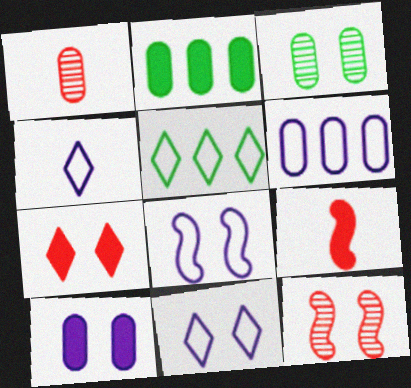[[2, 4, 12], 
[3, 7, 8], 
[4, 6, 8]]